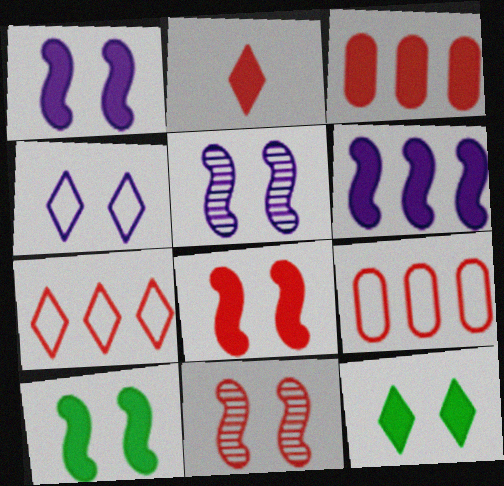[[1, 8, 10], 
[2, 3, 8], 
[2, 9, 11]]